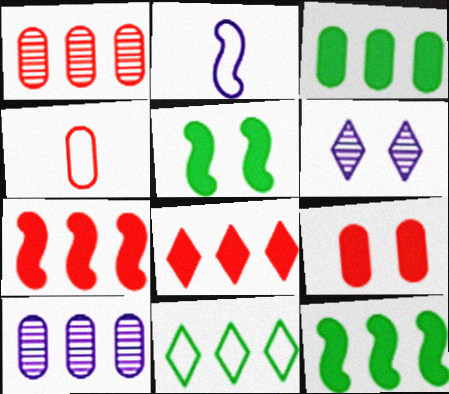[[1, 4, 9], 
[4, 6, 12], 
[7, 10, 11]]